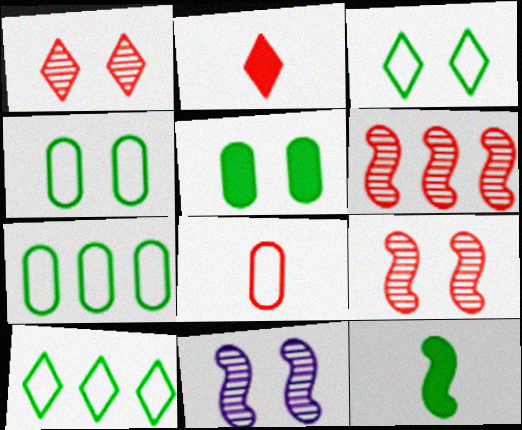[[2, 7, 11]]